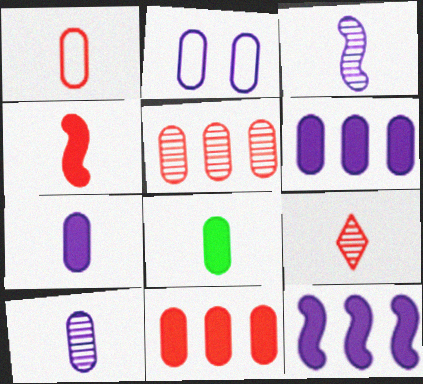[[1, 4, 9], 
[1, 8, 10], 
[2, 5, 8], 
[2, 6, 10]]